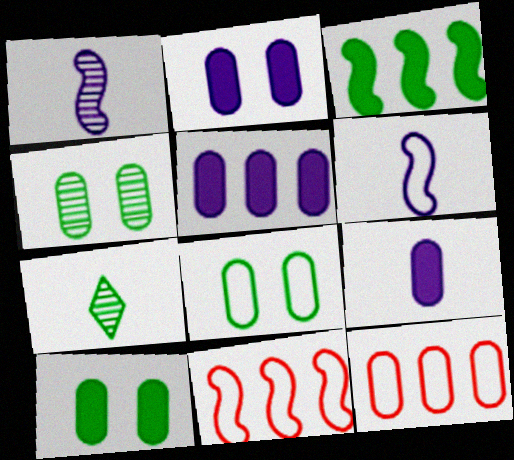[[2, 5, 9], 
[2, 7, 11], 
[3, 7, 8], 
[4, 8, 10], 
[4, 9, 12]]